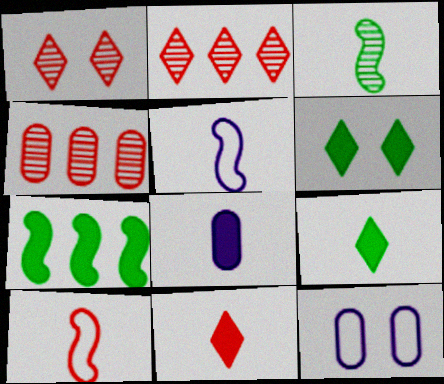[[4, 5, 6]]